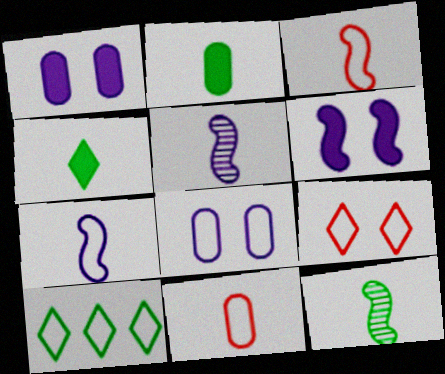[[3, 8, 10], 
[4, 5, 11]]